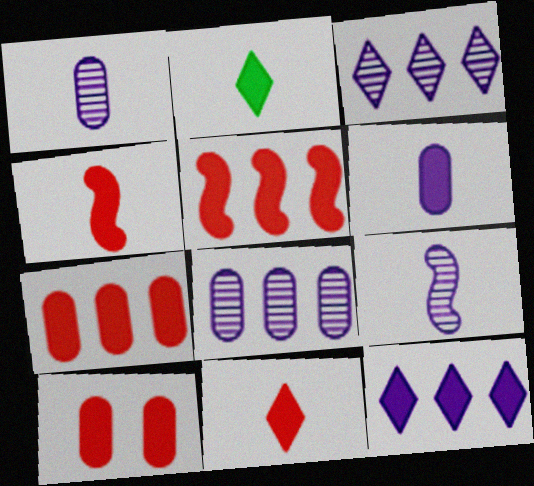[[2, 4, 6], 
[5, 10, 11]]